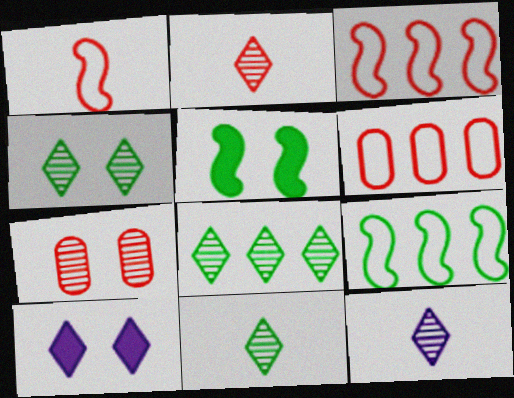[[2, 11, 12], 
[4, 8, 11], 
[5, 6, 12]]